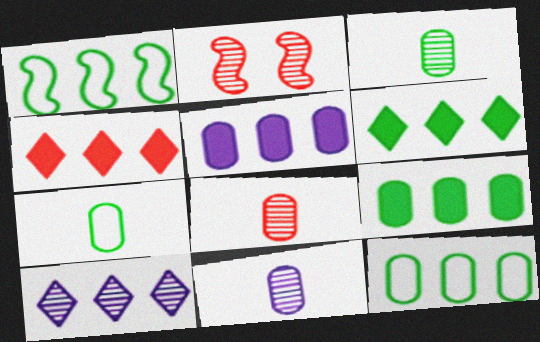[[2, 3, 10], 
[3, 8, 11]]